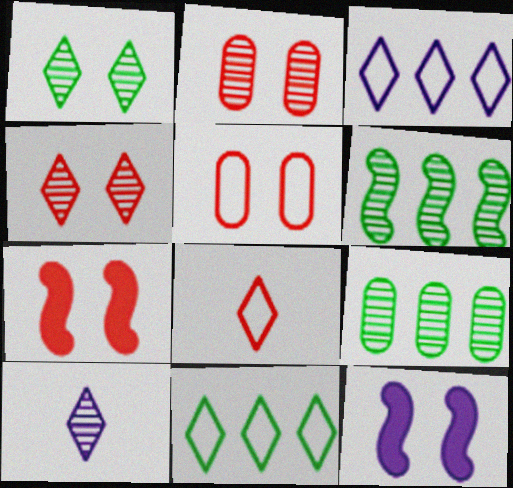[[1, 5, 12], 
[2, 6, 10], 
[4, 5, 7], 
[8, 9, 12]]